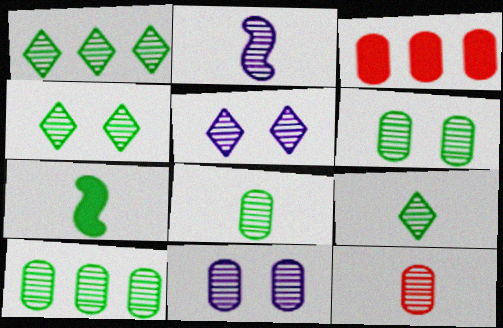[[1, 4, 9], 
[2, 9, 12], 
[6, 8, 10], 
[10, 11, 12]]